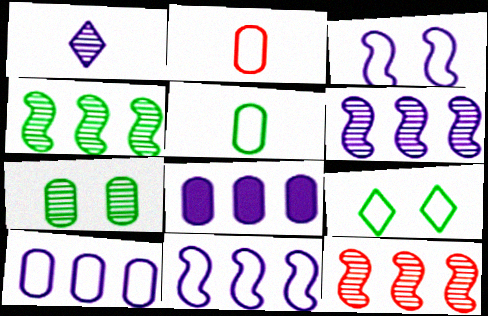[[1, 3, 8], 
[1, 7, 12], 
[2, 7, 8], 
[2, 9, 11], 
[4, 6, 12]]